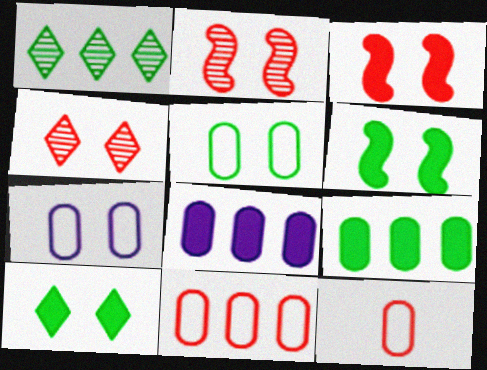[[2, 7, 10], 
[4, 6, 7]]